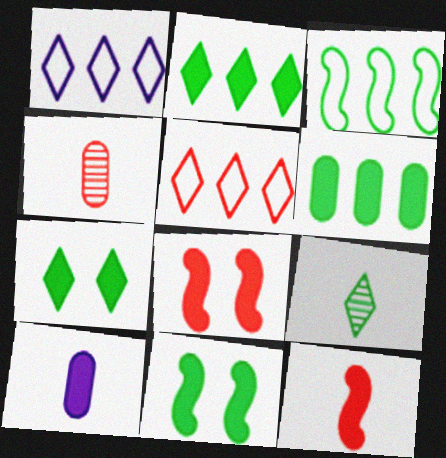[[1, 4, 11], 
[2, 8, 10], 
[4, 5, 8]]